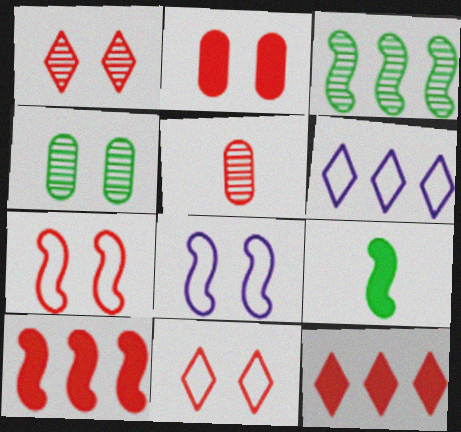[[1, 2, 7], 
[5, 7, 12], 
[5, 10, 11]]